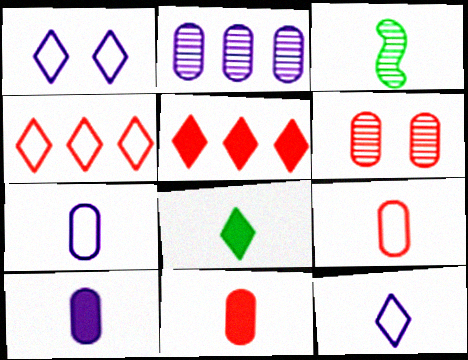[[3, 11, 12]]